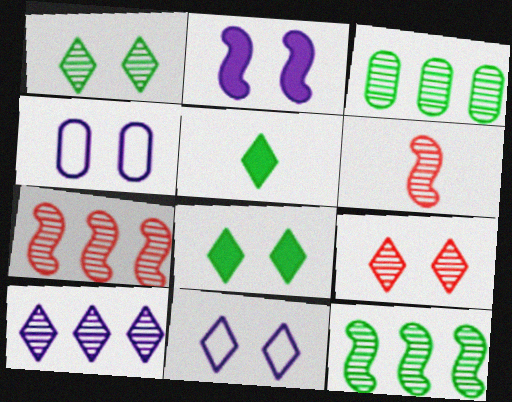[[3, 7, 10], 
[4, 5, 7], 
[8, 9, 11]]